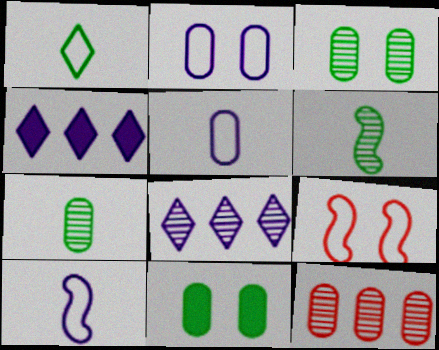[[4, 7, 9], 
[5, 11, 12]]